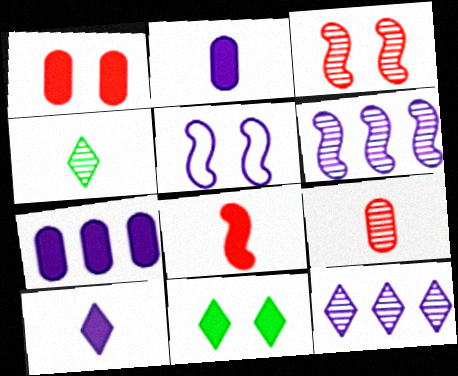[[2, 5, 12], 
[7, 8, 11]]